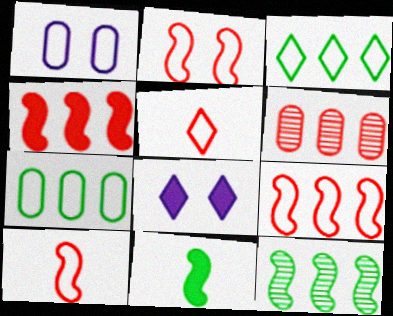[[1, 3, 10], 
[2, 9, 10]]